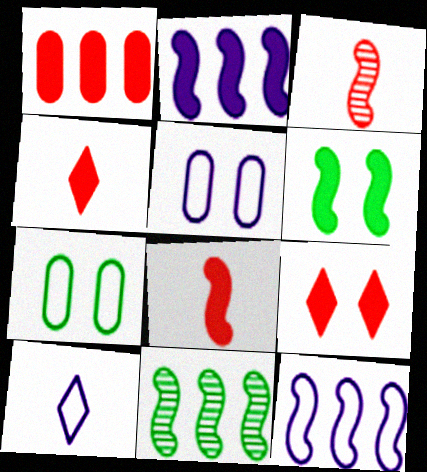[[1, 8, 9], 
[2, 6, 8], 
[3, 6, 12], 
[4, 5, 11], 
[5, 10, 12]]